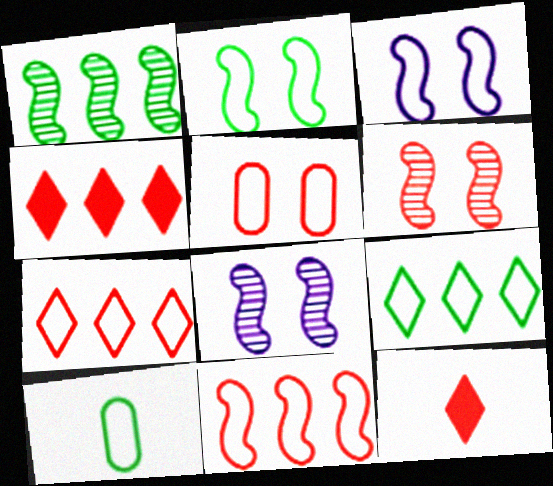[[2, 9, 10], 
[3, 7, 10], 
[4, 8, 10]]